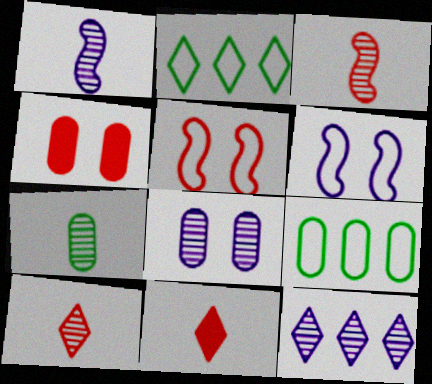[[1, 2, 4], 
[1, 7, 10], 
[1, 8, 12]]